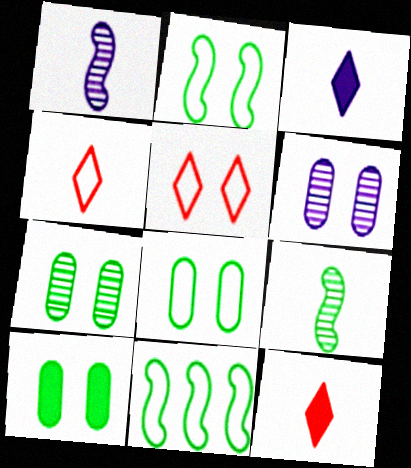[[6, 11, 12], 
[7, 8, 10]]